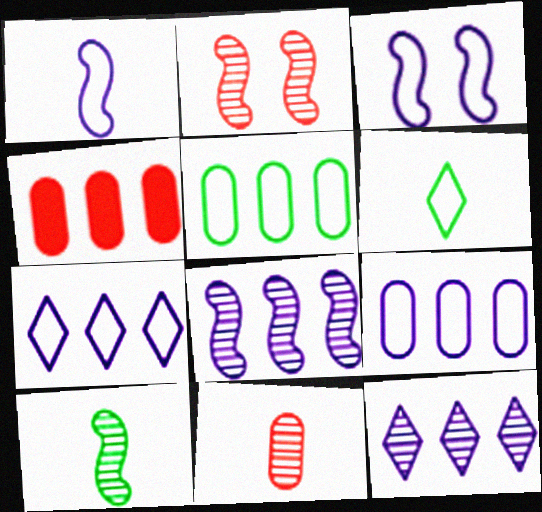[[2, 8, 10]]